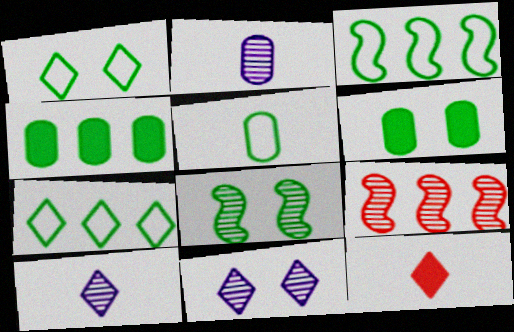[[1, 3, 5], 
[1, 6, 8], 
[7, 11, 12]]